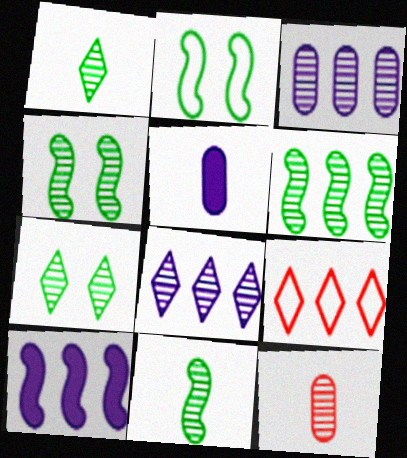[[4, 5, 9], 
[4, 6, 11], 
[4, 8, 12]]